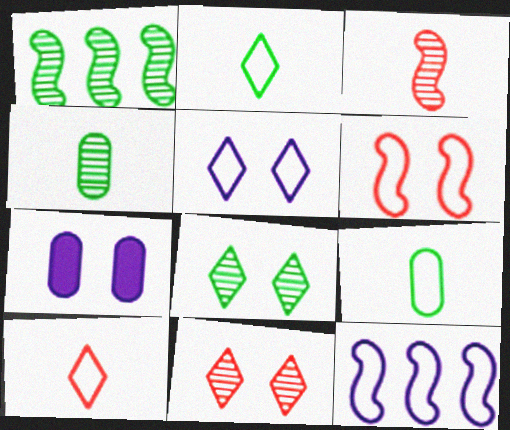[[1, 4, 8], 
[1, 7, 10], 
[6, 7, 8]]